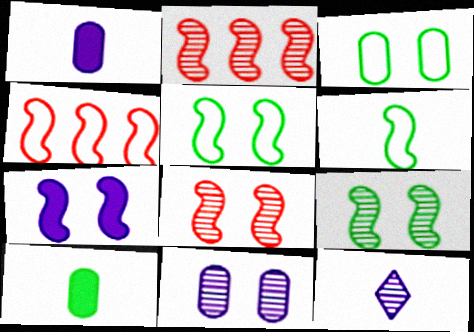[[2, 6, 7], 
[5, 7, 8]]